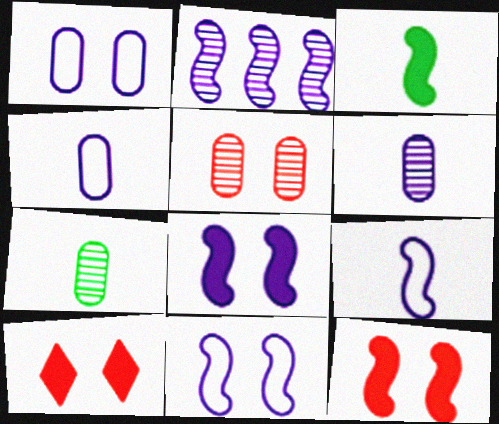[[2, 8, 9]]